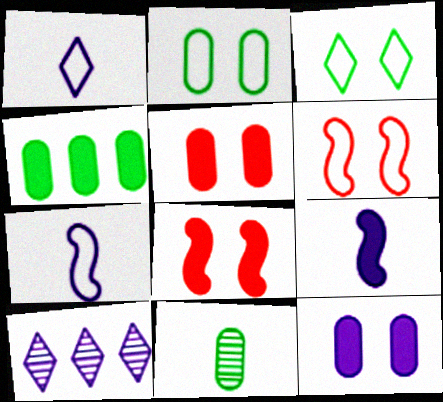[[2, 4, 11], 
[7, 10, 12]]